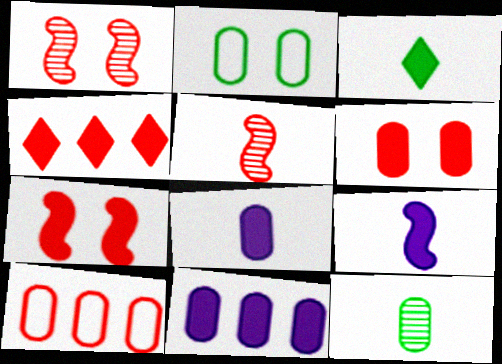[[3, 7, 11]]